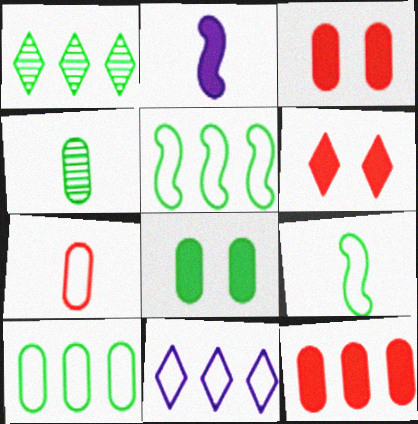[[1, 8, 9], 
[4, 8, 10]]